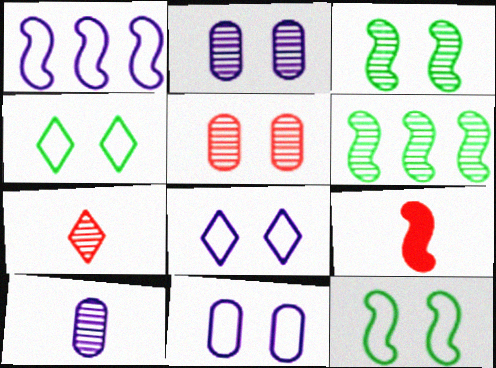[[1, 3, 9], 
[2, 6, 7]]